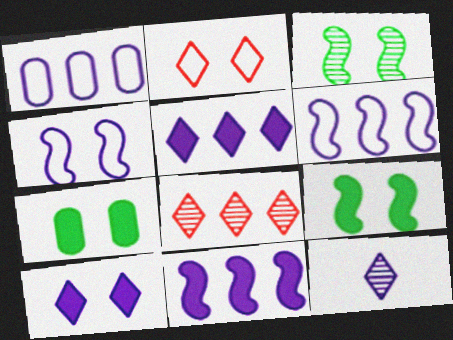[]